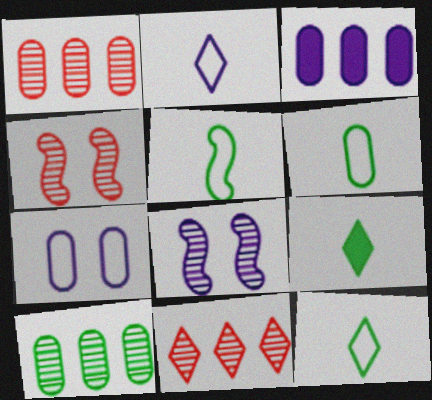[[2, 3, 8], 
[3, 4, 12], 
[5, 6, 12]]